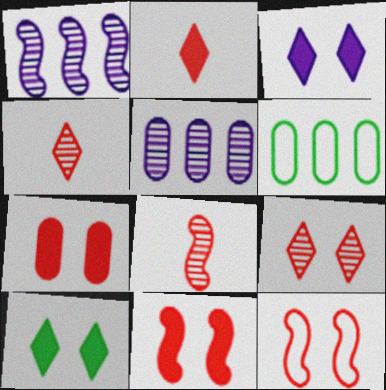[[3, 6, 8], 
[7, 9, 12]]